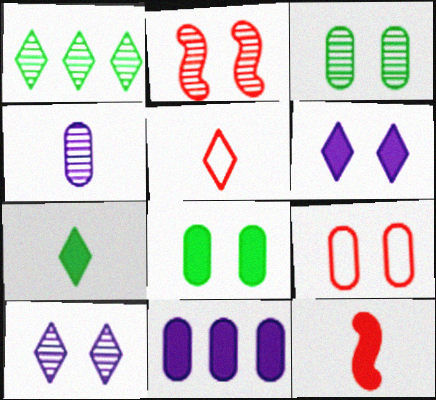[[1, 2, 4], 
[1, 5, 6], 
[2, 3, 10]]